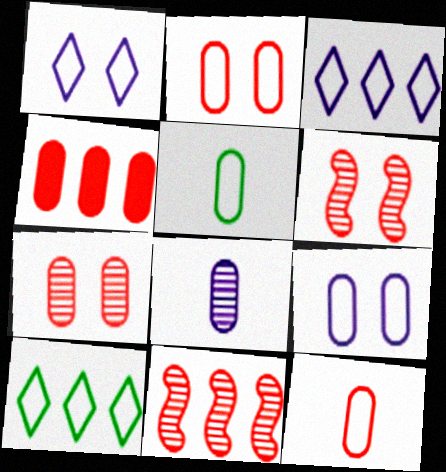[[4, 7, 12]]